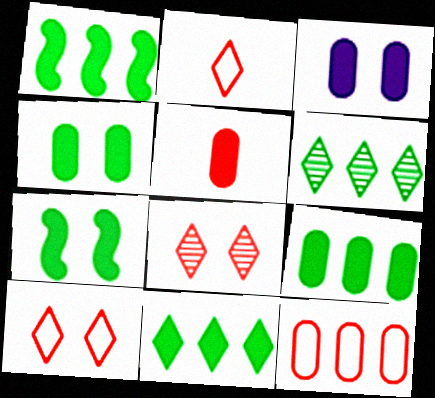[[1, 9, 11], 
[3, 5, 9]]